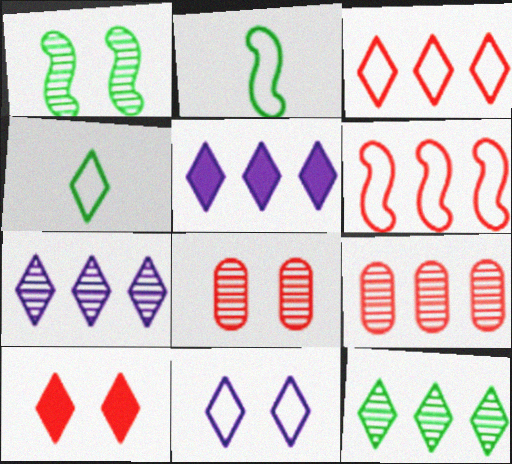[[2, 5, 8], 
[3, 4, 11], 
[3, 5, 12], 
[4, 7, 10]]